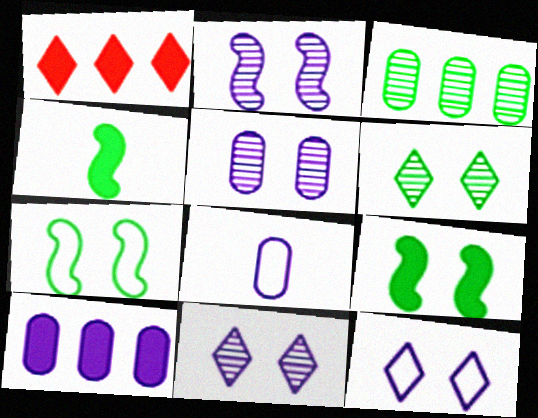[[2, 5, 11], 
[5, 8, 10]]